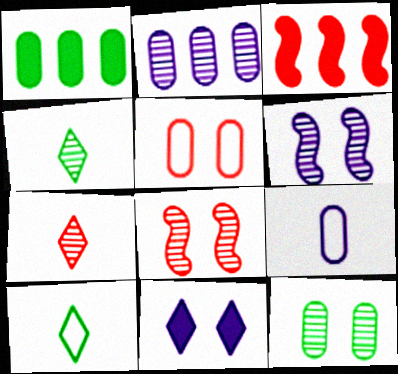[[2, 4, 8], 
[3, 5, 7]]